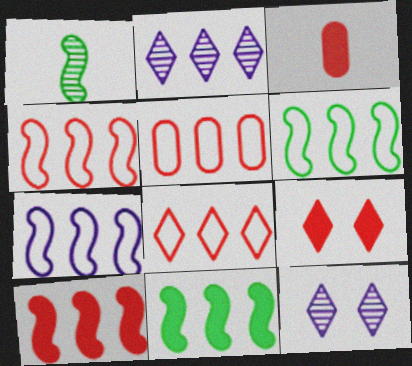[[2, 5, 11], 
[3, 6, 12], 
[3, 9, 10], 
[4, 5, 8], 
[4, 6, 7]]